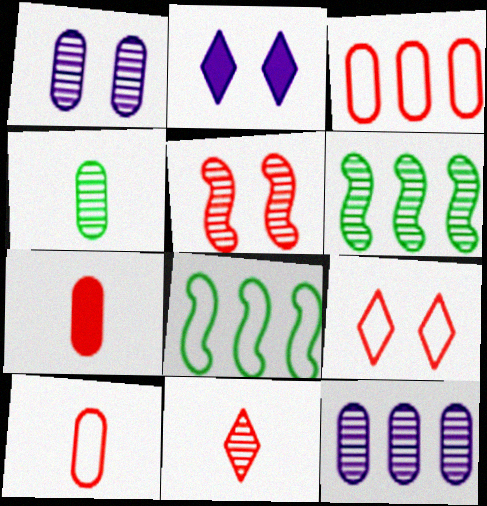[[1, 6, 11], 
[2, 6, 10]]